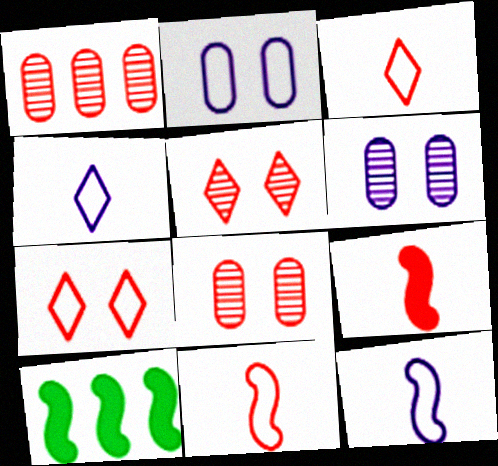[[1, 7, 9], 
[3, 6, 10], 
[4, 8, 10]]